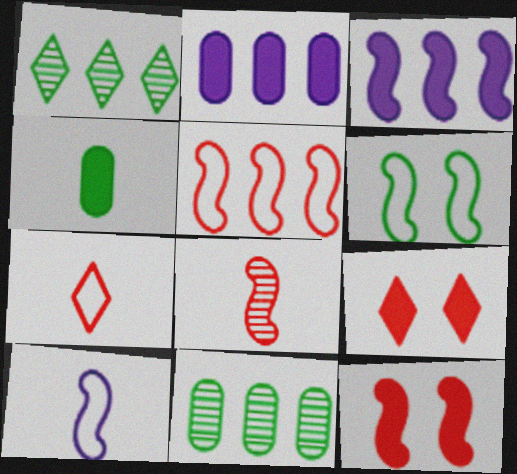[[1, 2, 5], 
[1, 4, 6], 
[3, 4, 9], 
[3, 6, 8], 
[5, 6, 10], 
[5, 8, 12], 
[9, 10, 11]]